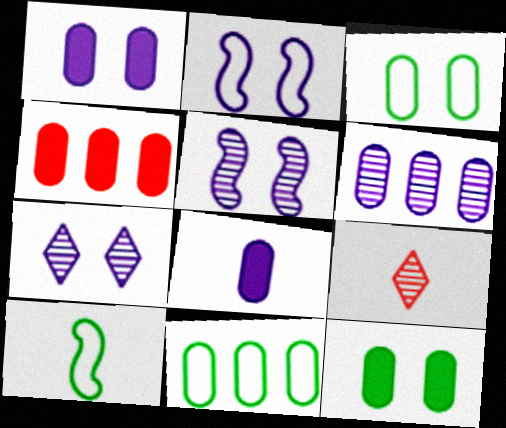[[1, 2, 7], 
[4, 6, 11], 
[4, 7, 10], 
[4, 8, 12], 
[8, 9, 10]]